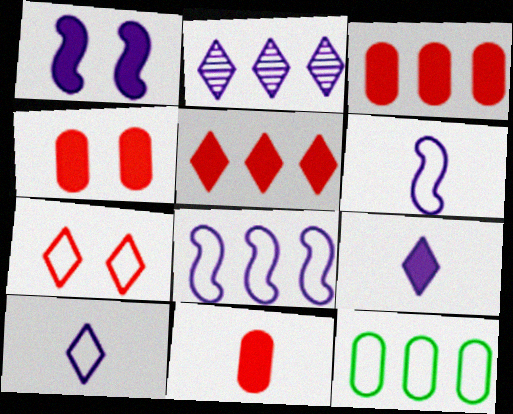[[3, 4, 11], 
[6, 7, 12]]